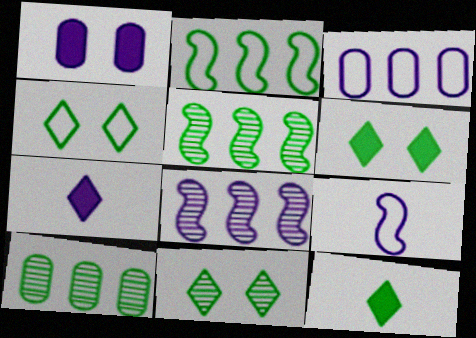[[4, 6, 11]]